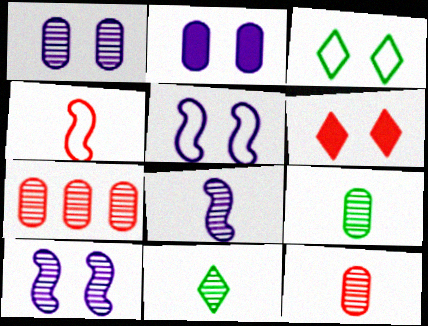[[1, 7, 9], 
[4, 6, 7], 
[7, 10, 11], 
[8, 11, 12]]